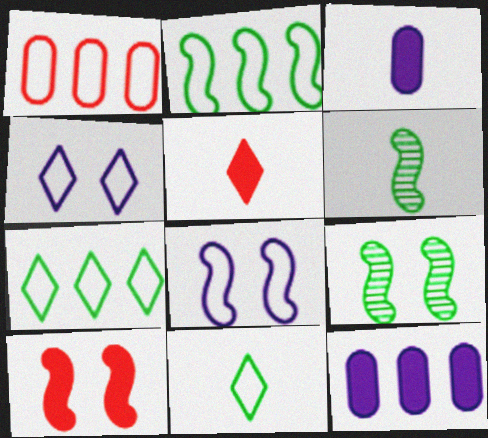[[1, 8, 11], 
[8, 9, 10]]